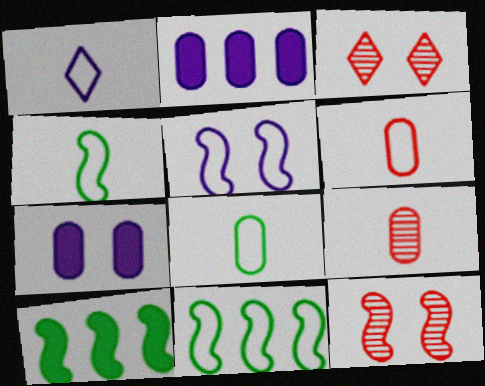[[1, 4, 6], 
[2, 3, 4]]